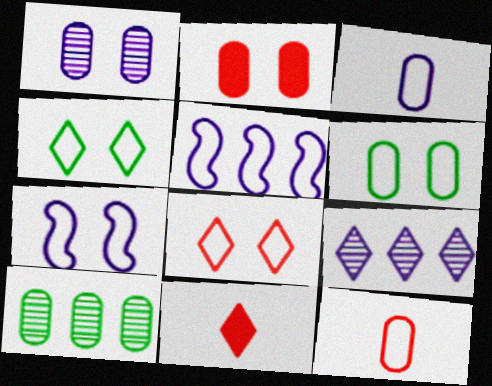[[1, 2, 6], 
[2, 3, 10], 
[4, 5, 12], 
[4, 9, 11], 
[6, 7, 8], 
[7, 10, 11]]